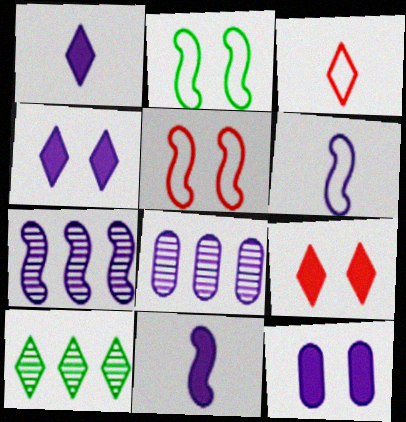[[3, 4, 10], 
[4, 6, 8]]